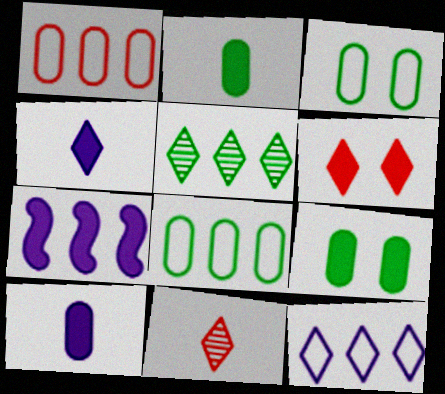[[1, 5, 7], 
[2, 6, 7], 
[3, 7, 11]]